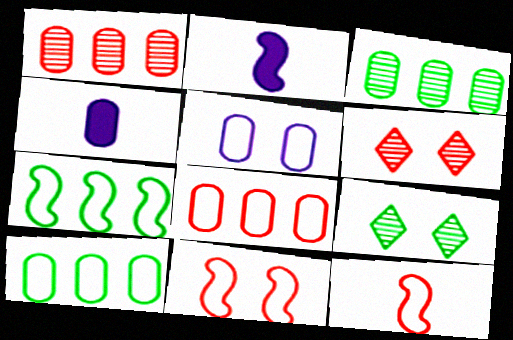[[2, 6, 10], 
[2, 8, 9], 
[4, 6, 7]]